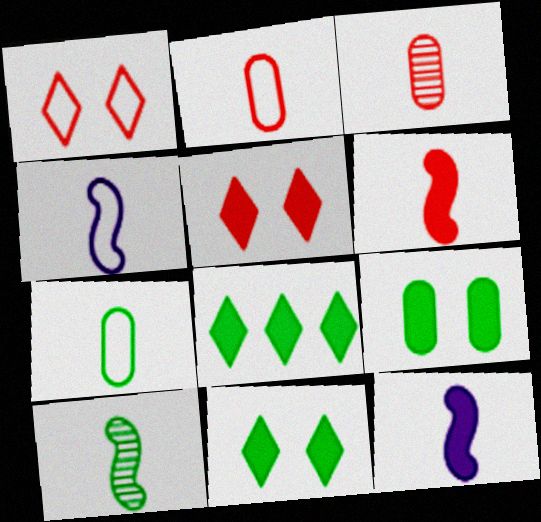[[4, 6, 10]]